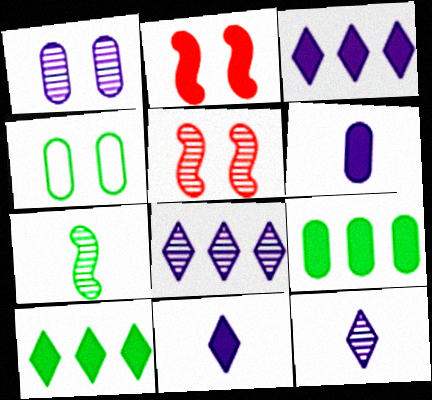[[2, 6, 10], 
[2, 9, 11], 
[4, 7, 10]]